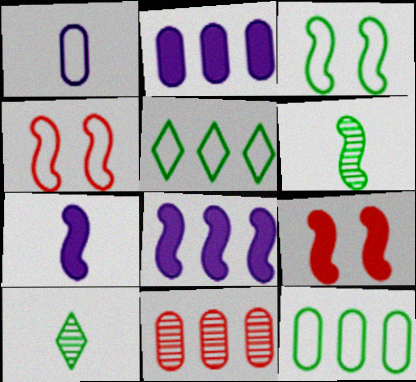[[1, 4, 5], 
[2, 4, 10], 
[2, 11, 12], 
[4, 6, 8], 
[5, 8, 11]]